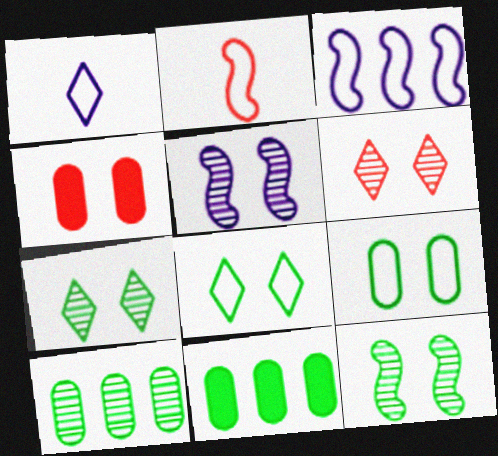[[4, 5, 8]]